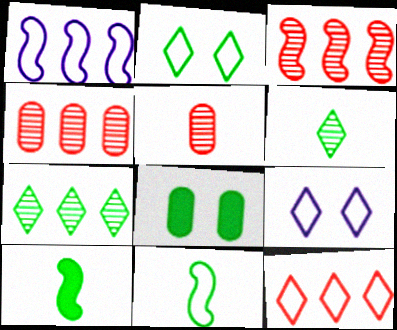[[4, 9, 10], 
[7, 8, 11]]